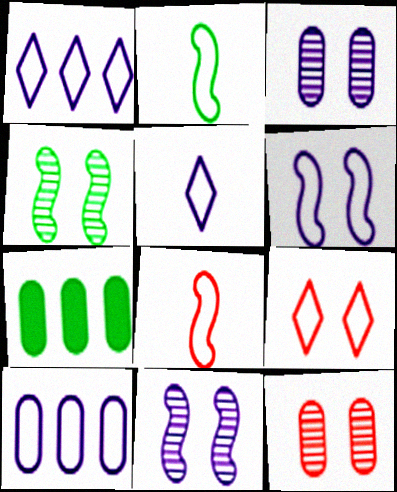[[2, 9, 10], 
[5, 6, 10]]